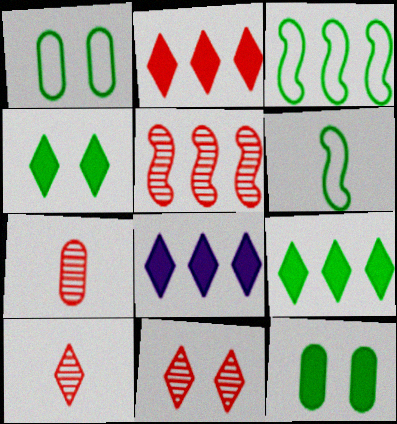[[2, 8, 9], 
[5, 7, 11]]